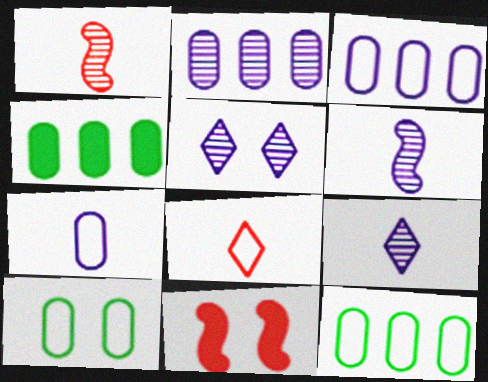[[2, 5, 6], 
[5, 10, 11], 
[9, 11, 12]]